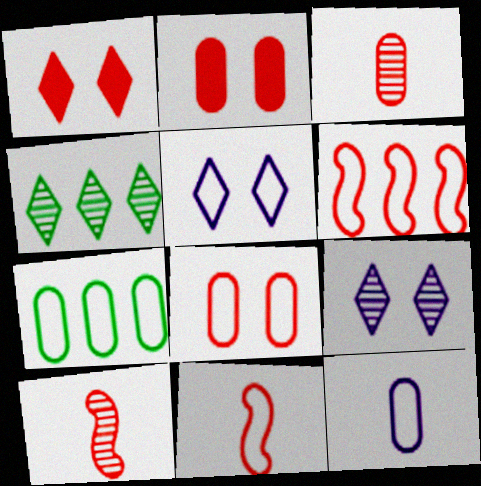[[1, 3, 6], 
[5, 7, 11], 
[7, 8, 12]]